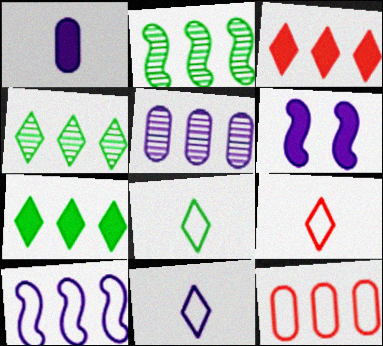[[5, 6, 11], 
[8, 9, 11]]